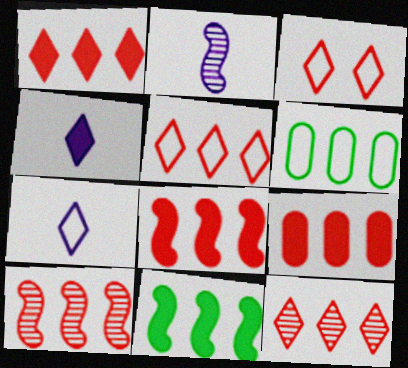[[1, 5, 12], 
[1, 8, 9], 
[5, 9, 10]]